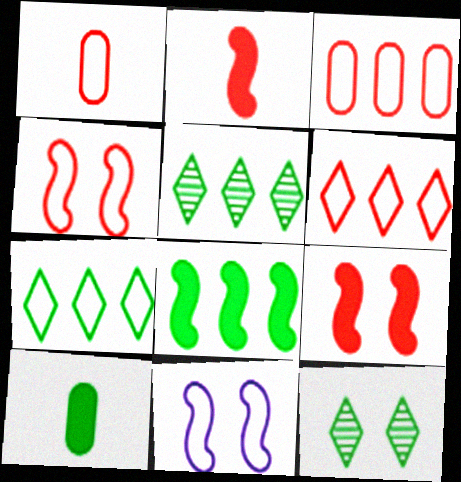[[1, 4, 6], 
[1, 7, 11]]